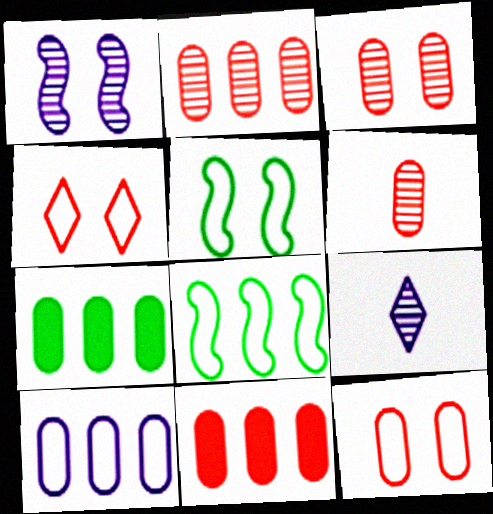[[2, 3, 6], 
[2, 7, 10], 
[5, 9, 11], 
[6, 11, 12]]